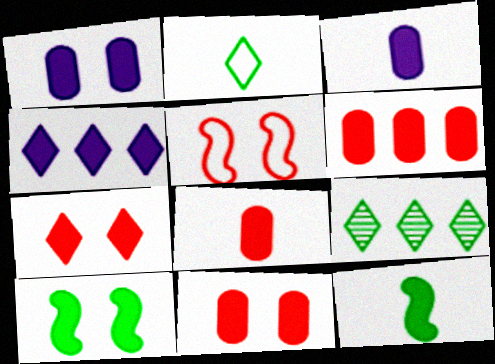[[1, 7, 10], 
[3, 5, 9], 
[4, 8, 10], 
[4, 11, 12], 
[6, 8, 11]]